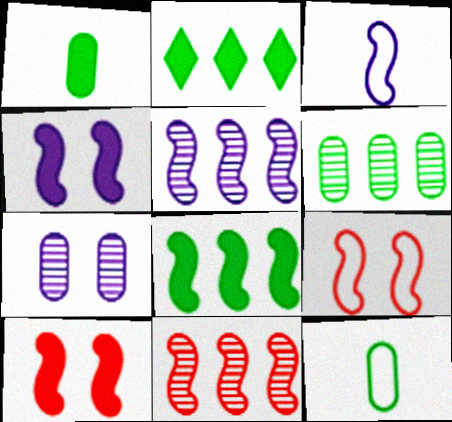[[3, 4, 5]]